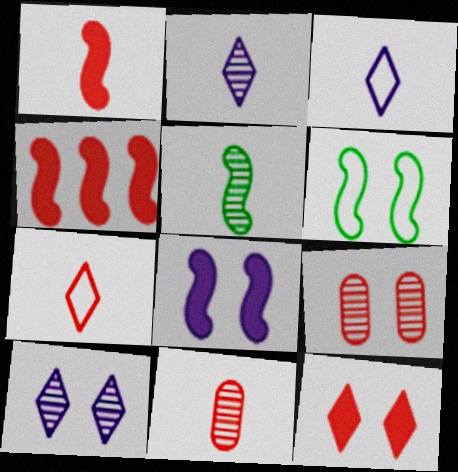[[1, 7, 11], 
[2, 5, 11], 
[4, 7, 9]]